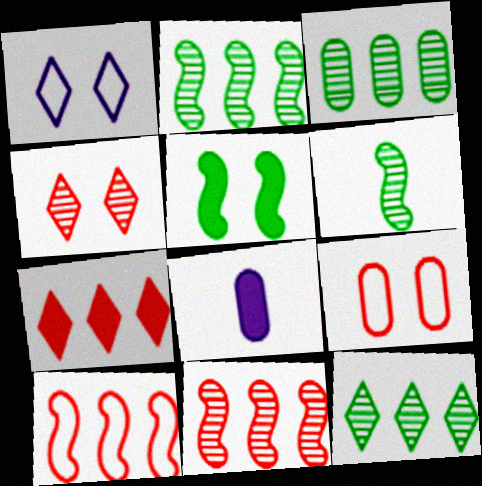[[2, 3, 12], 
[3, 8, 9], 
[5, 7, 8]]